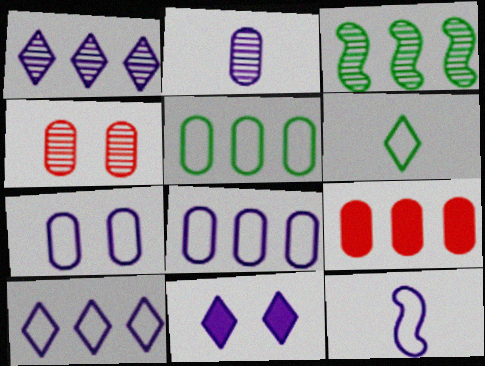[[3, 9, 10], 
[7, 10, 12]]